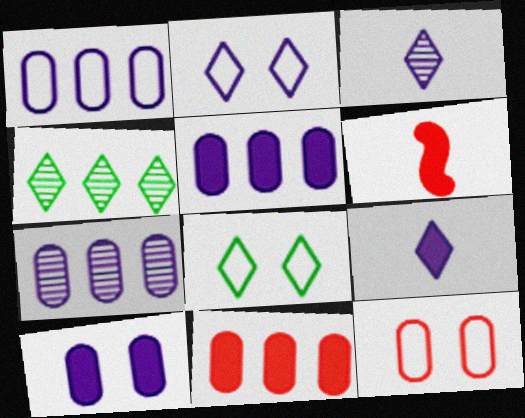[[1, 5, 7], 
[6, 7, 8]]